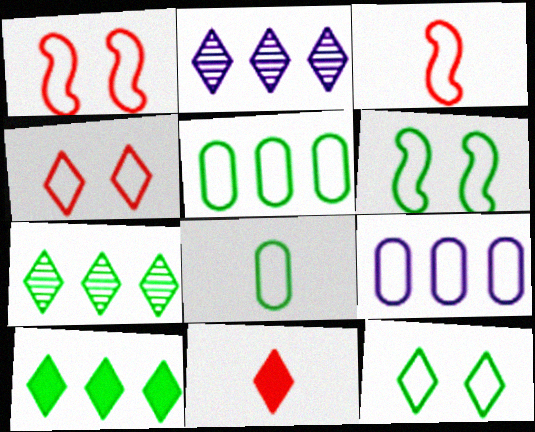[[2, 11, 12], 
[3, 9, 12]]